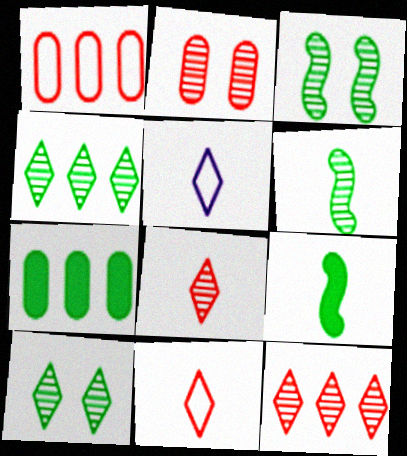[]